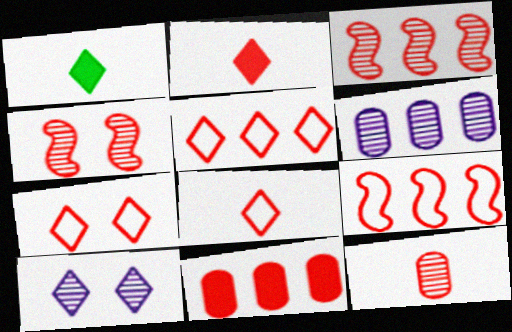[[1, 5, 10], 
[3, 5, 11], 
[4, 8, 11], 
[5, 7, 8]]